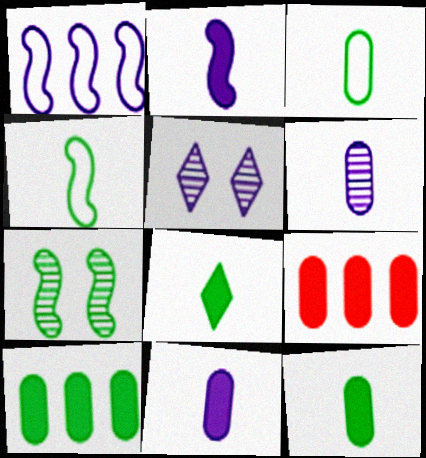[[1, 5, 11], 
[4, 5, 9]]